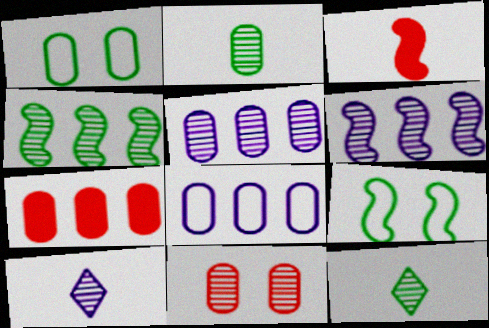[[2, 5, 11], 
[3, 6, 9], 
[4, 10, 11], 
[6, 11, 12], 
[7, 9, 10]]